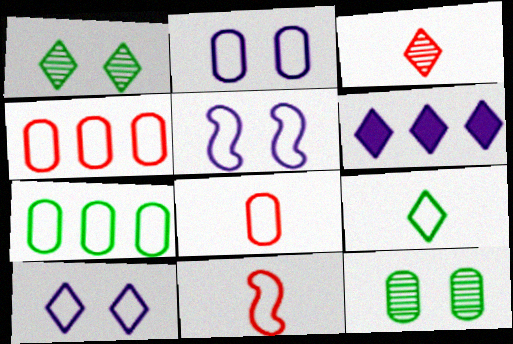[[2, 5, 10], 
[2, 7, 8], 
[4, 5, 9], 
[6, 11, 12], 
[7, 10, 11]]